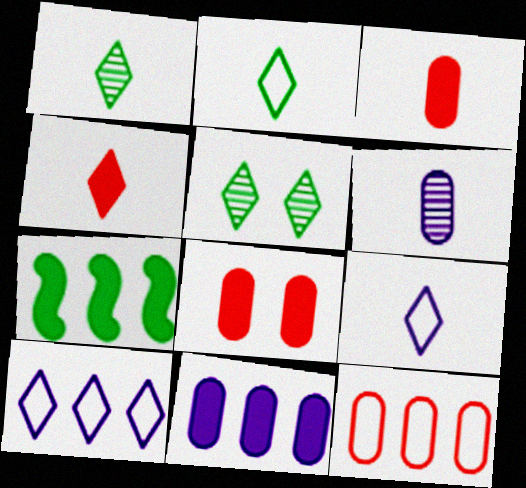[[1, 4, 9], 
[4, 5, 10]]